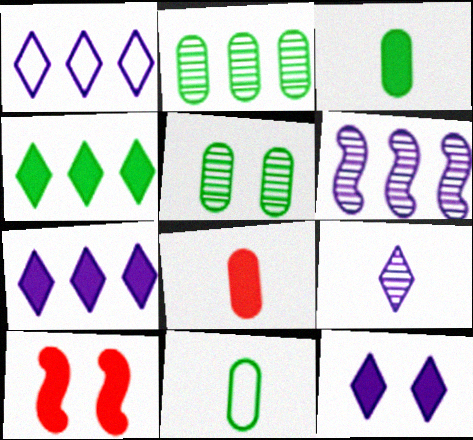[[1, 9, 12], 
[3, 7, 10]]